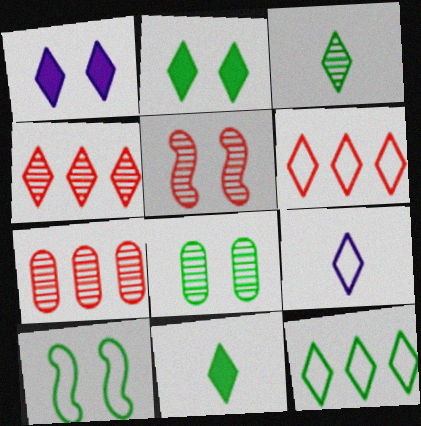[[1, 3, 6], 
[2, 3, 12], 
[2, 4, 9], 
[2, 8, 10]]